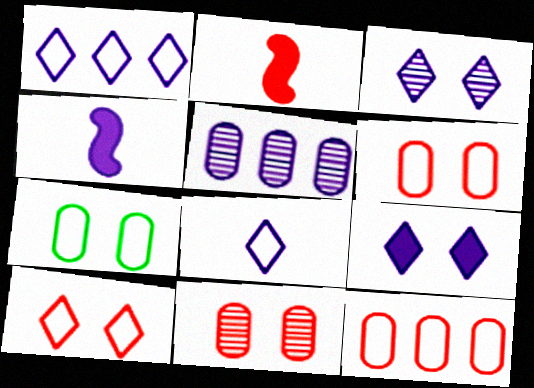[]